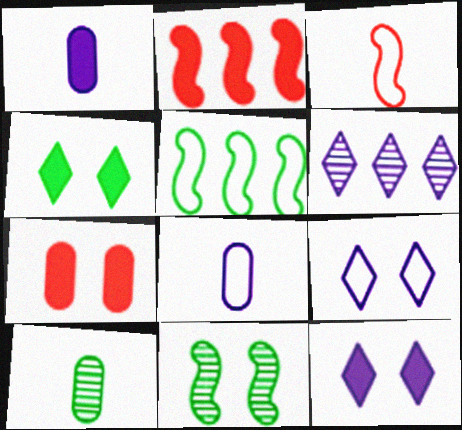[[1, 2, 4], 
[2, 9, 10], 
[4, 5, 10], 
[7, 9, 11]]